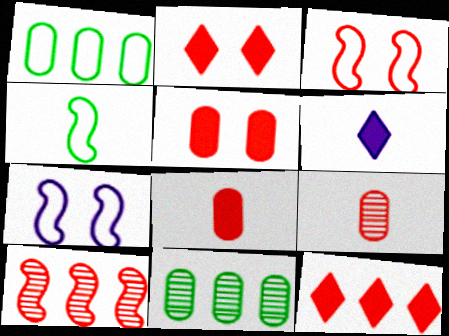[[3, 6, 11], 
[3, 9, 12], 
[4, 6, 9]]